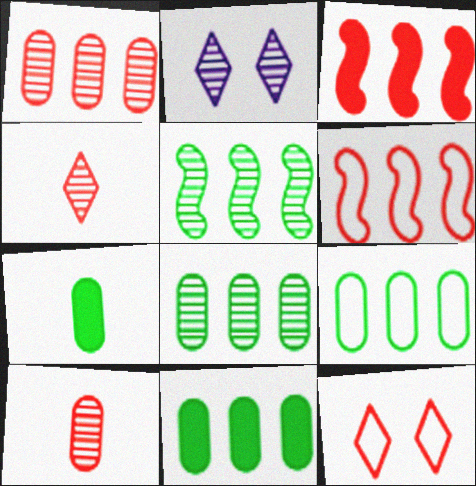[[2, 5, 10], 
[2, 6, 7], 
[3, 10, 12], 
[8, 9, 11]]